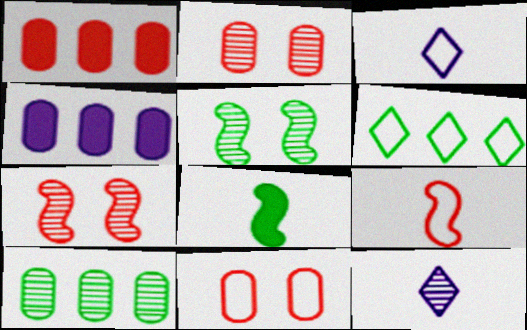[[1, 3, 5], 
[7, 10, 12]]